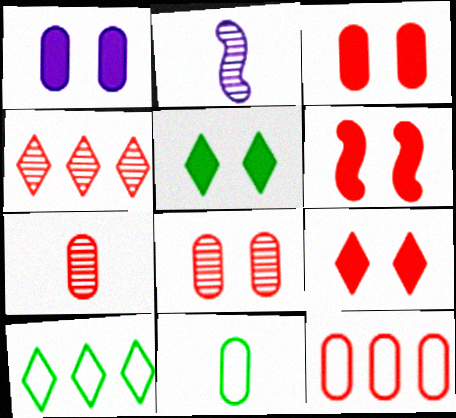[[1, 5, 6], 
[2, 3, 10], 
[2, 5, 12], 
[3, 6, 9], 
[3, 7, 12]]